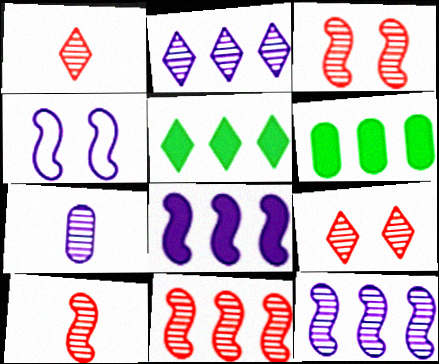[[1, 4, 6], 
[3, 10, 11]]